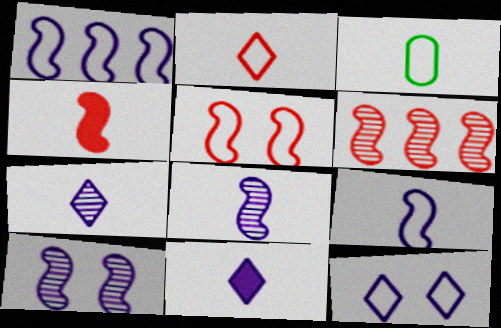[[2, 3, 9], 
[3, 4, 7], 
[4, 5, 6]]